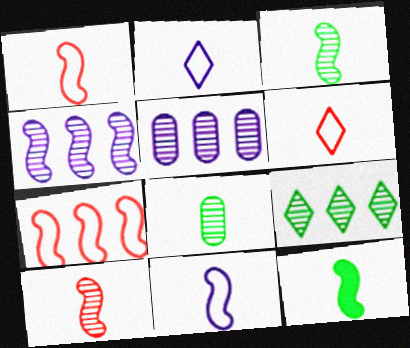[[10, 11, 12]]